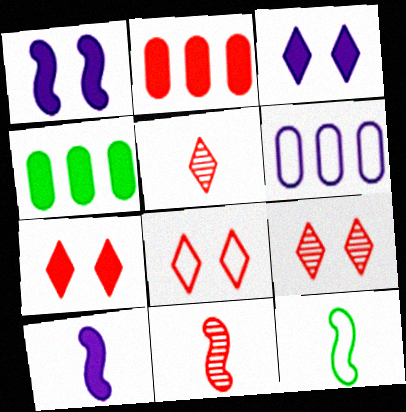[[2, 8, 11], 
[4, 7, 10], 
[6, 8, 12], 
[7, 8, 9], 
[10, 11, 12]]